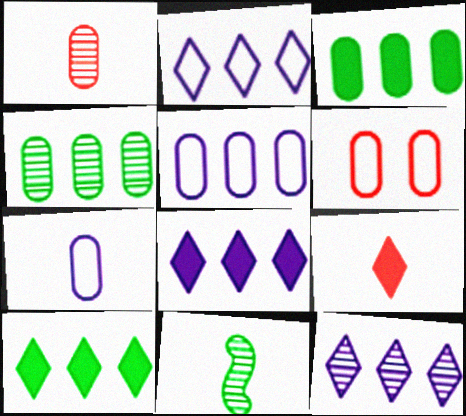[[2, 8, 12], 
[6, 8, 11], 
[7, 9, 11]]